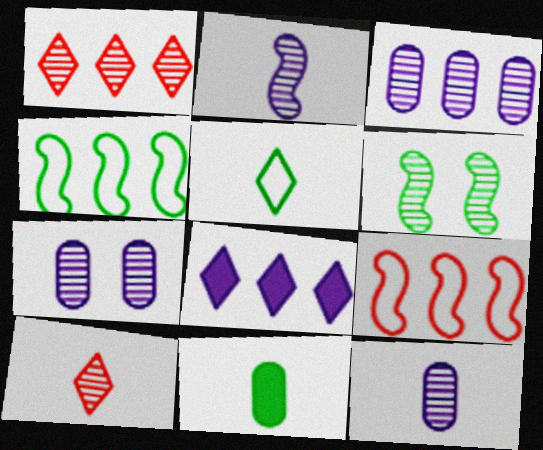[[1, 6, 12], 
[3, 6, 10], 
[3, 7, 12]]